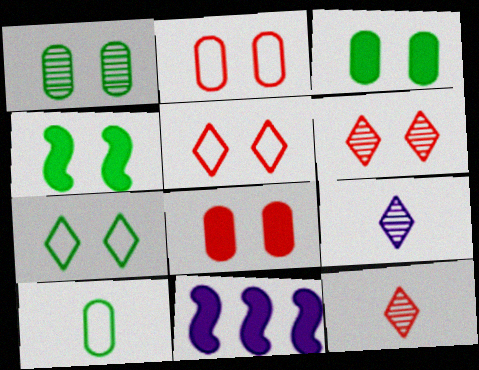[[1, 4, 7], 
[6, 10, 11]]